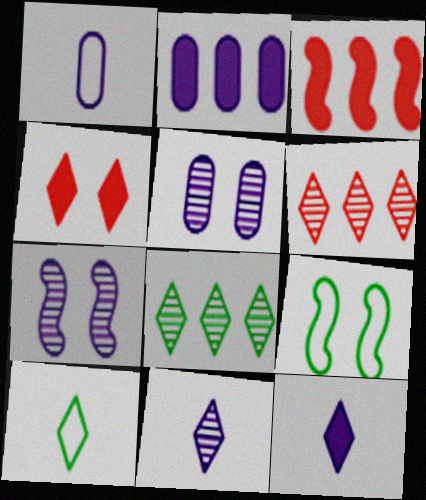[[1, 2, 5], 
[3, 5, 10], 
[4, 5, 9]]